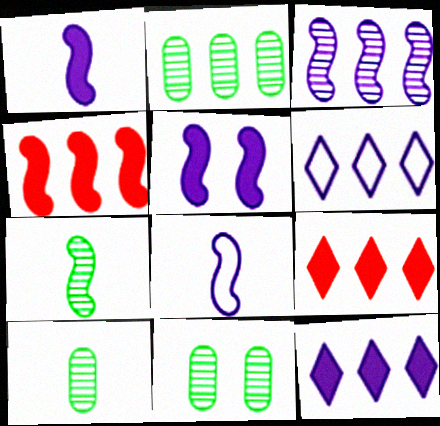[[2, 4, 6], 
[2, 10, 11], 
[3, 5, 8], 
[8, 9, 11]]